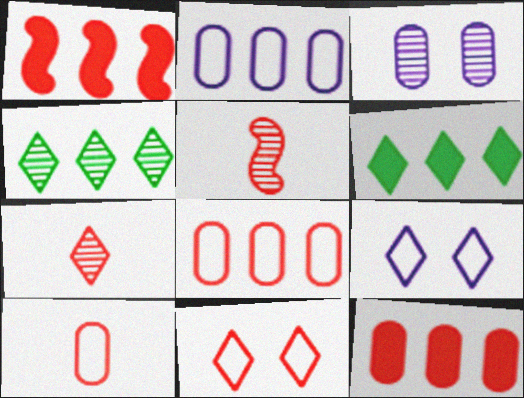[[1, 2, 4], 
[3, 4, 5], 
[5, 11, 12], 
[6, 7, 9]]